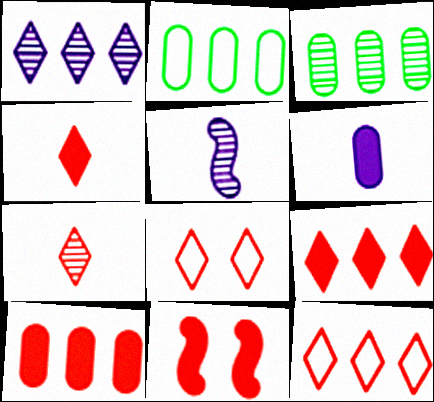[[4, 10, 11], 
[7, 8, 9]]